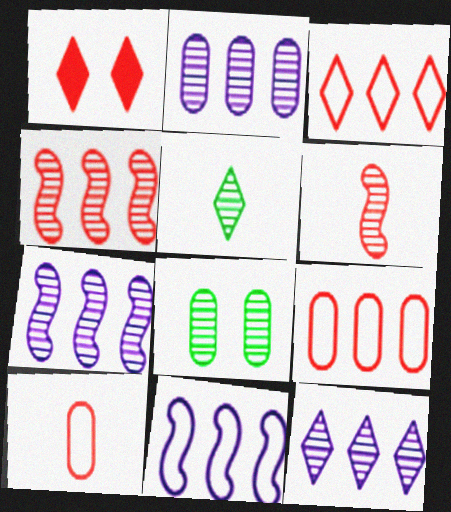[[1, 4, 10], 
[1, 6, 9], 
[2, 7, 12], 
[6, 8, 12]]